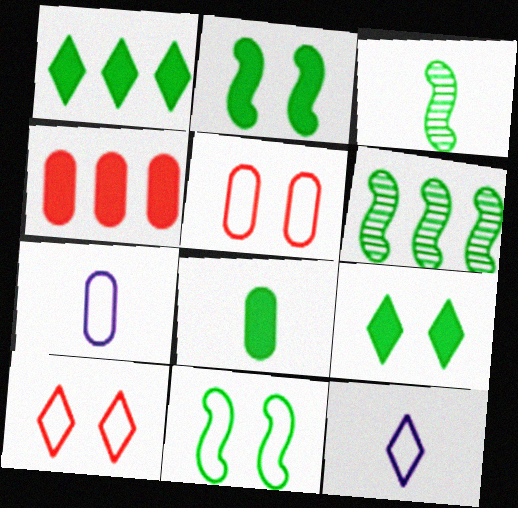[[1, 2, 8]]